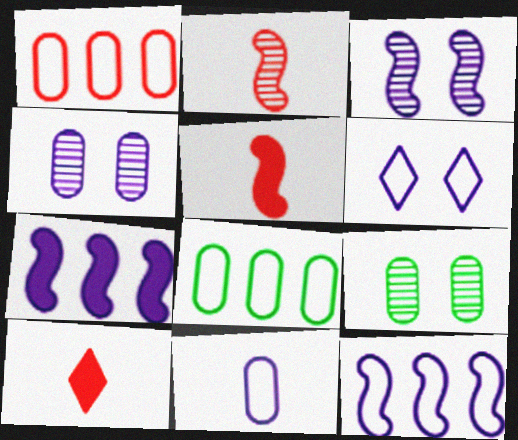[[3, 8, 10], 
[6, 11, 12], 
[9, 10, 12]]